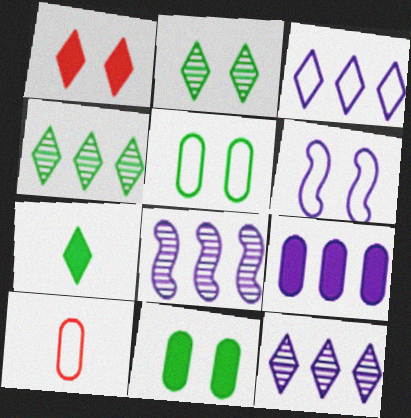[[3, 8, 9]]